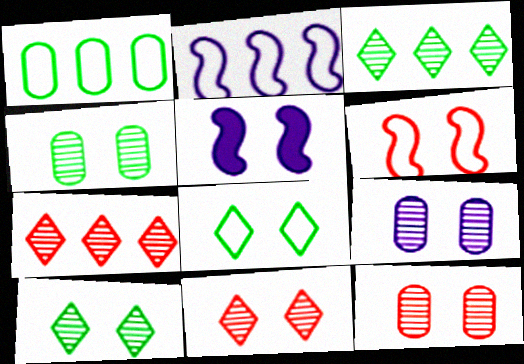[[4, 9, 12], 
[5, 8, 12]]